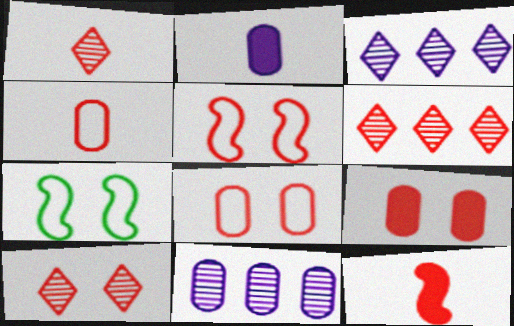[[1, 4, 12], 
[1, 6, 10], 
[2, 6, 7], 
[5, 9, 10], 
[6, 8, 12]]